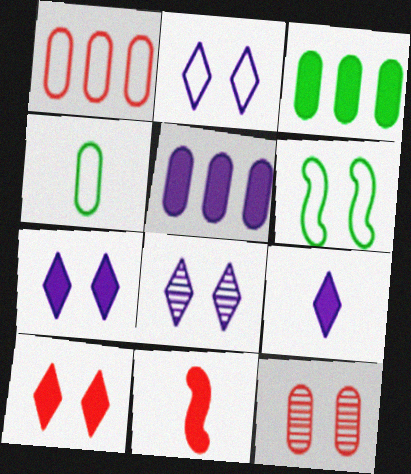[[2, 7, 8], 
[3, 7, 11], 
[4, 5, 12], 
[6, 7, 12]]